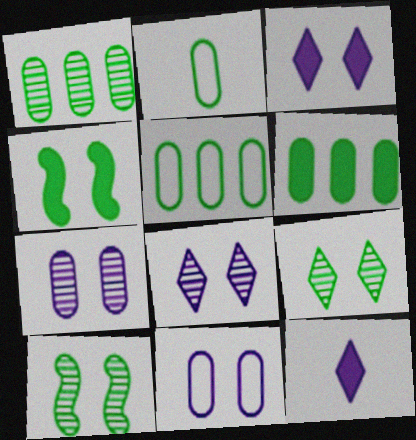[[1, 5, 6]]